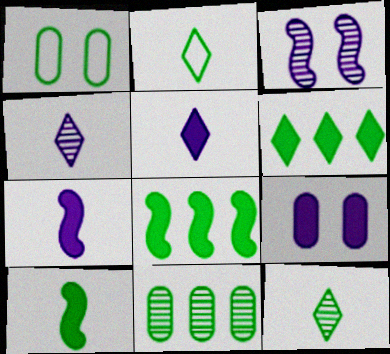[[1, 8, 12]]